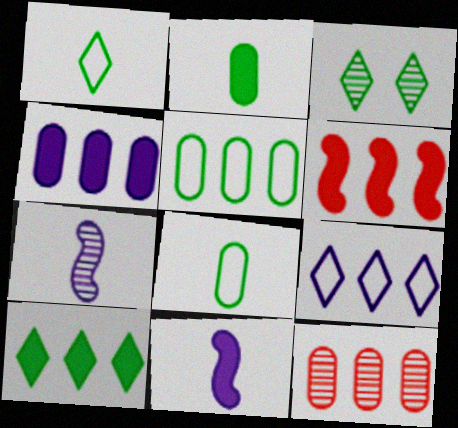[[1, 3, 10], 
[3, 7, 12], 
[4, 5, 12], 
[4, 6, 10]]